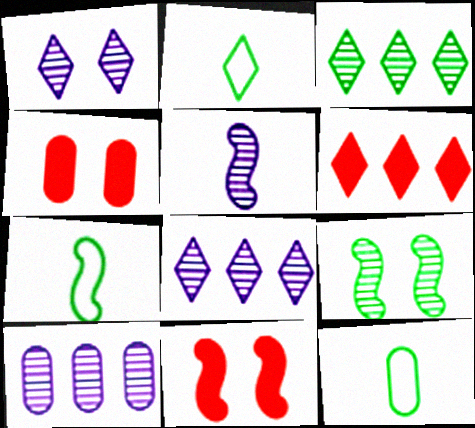[[1, 2, 6], 
[1, 5, 10], 
[2, 7, 12], 
[2, 10, 11], 
[4, 7, 8], 
[4, 10, 12], 
[8, 11, 12]]